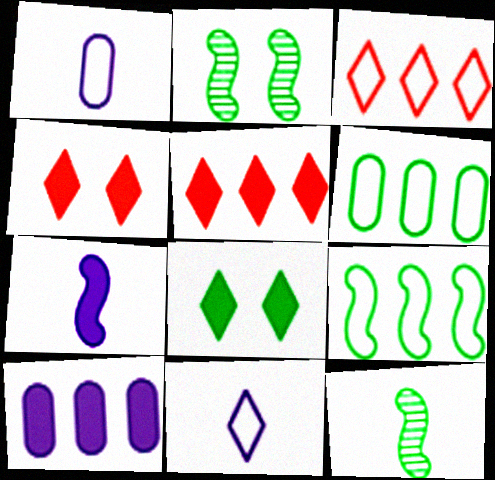[[1, 2, 5], 
[6, 8, 12]]